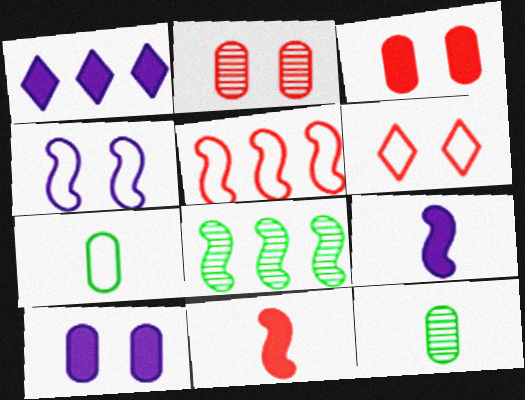[[1, 9, 10], 
[4, 8, 11]]